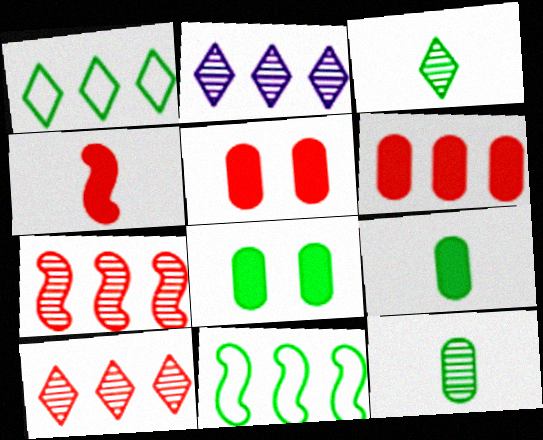[[2, 6, 11], 
[3, 8, 11]]